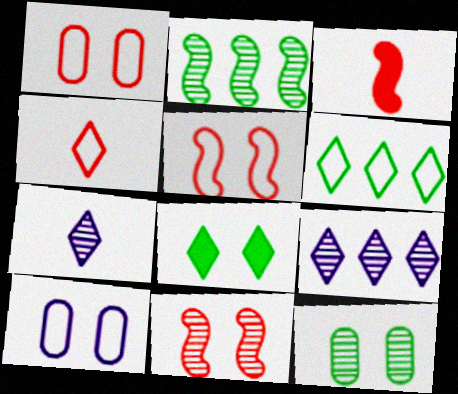[[4, 8, 9], 
[8, 10, 11]]